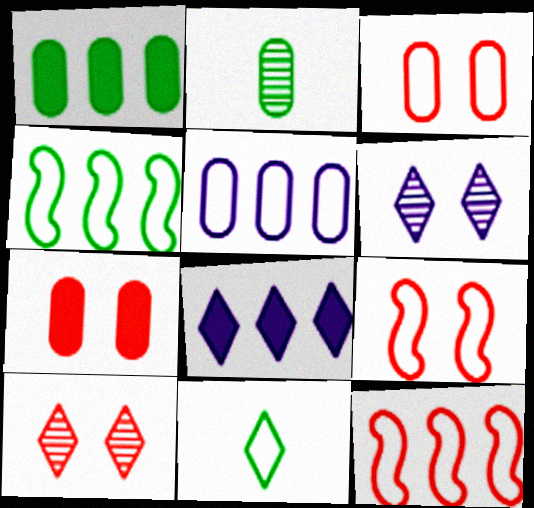[[2, 5, 7], 
[2, 8, 9], 
[5, 9, 11], 
[7, 9, 10], 
[8, 10, 11]]